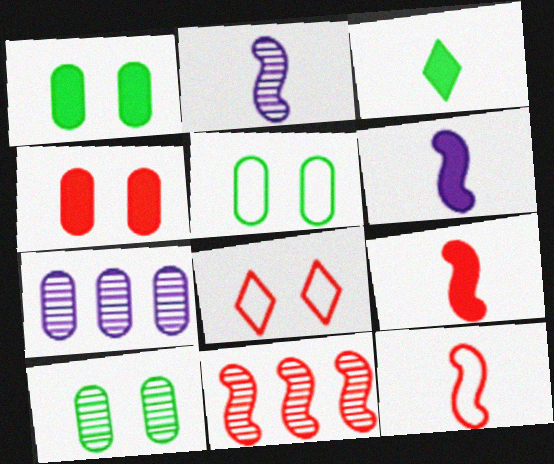[[1, 5, 10]]